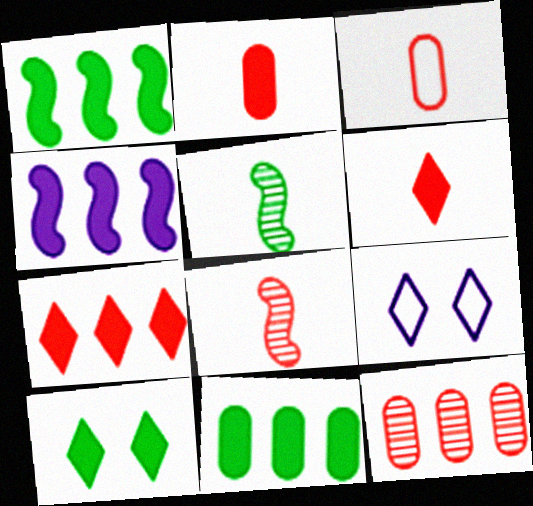[[2, 4, 10], 
[3, 6, 8], 
[4, 7, 11], 
[8, 9, 11]]